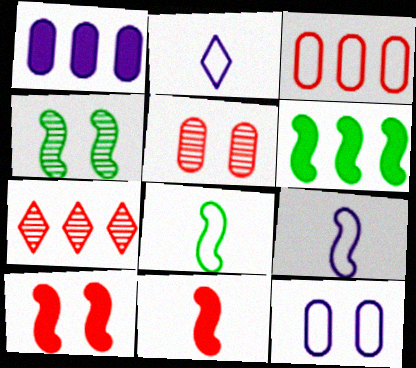[[2, 5, 6], 
[4, 6, 8]]